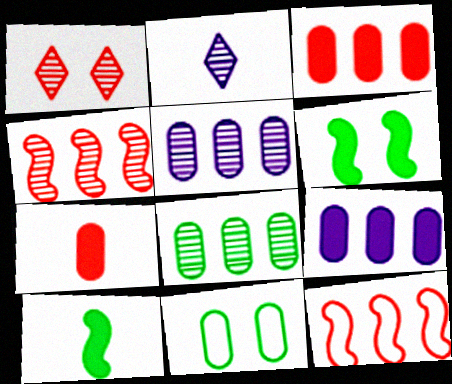[[1, 7, 12], 
[5, 7, 11]]